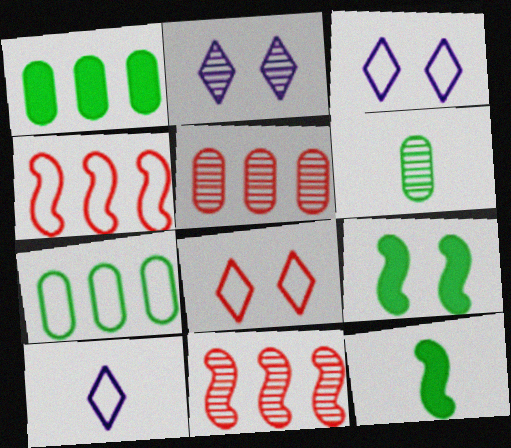[[2, 6, 11], 
[3, 5, 12], 
[5, 9, 10]]